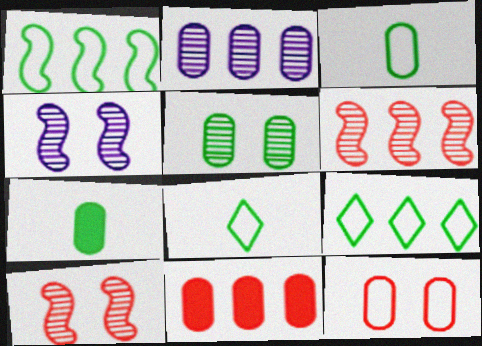[[2, 7, 12], 
[4, 8, 11]]